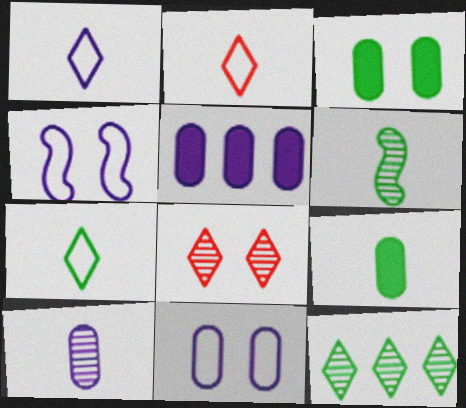[[1, 2, 7], 
[3, 4, 8], 
[5, 10, 11], 
[6, 7, 9]]